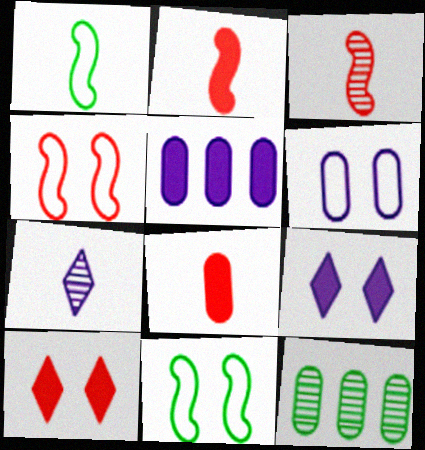[[1, 7, 8], 
[6, 8, 12]]